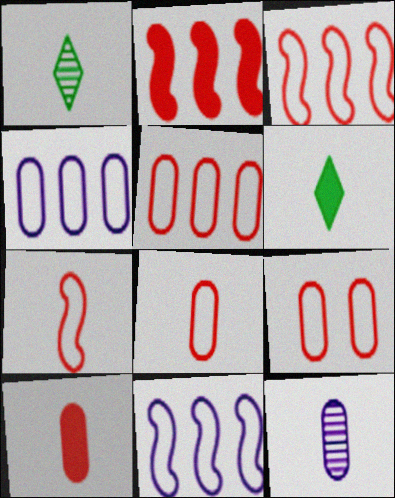[[5, 8, 9], 
[6, 7, 12]]